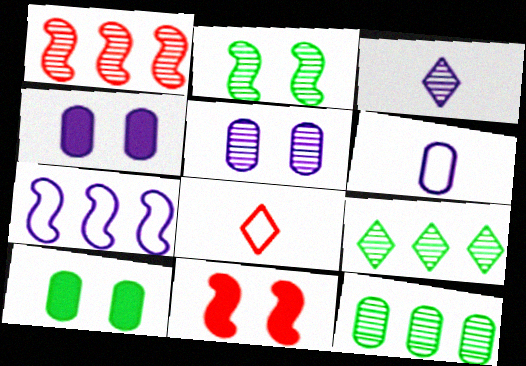[[3, 4, 7], 
[6, 9, 11]]